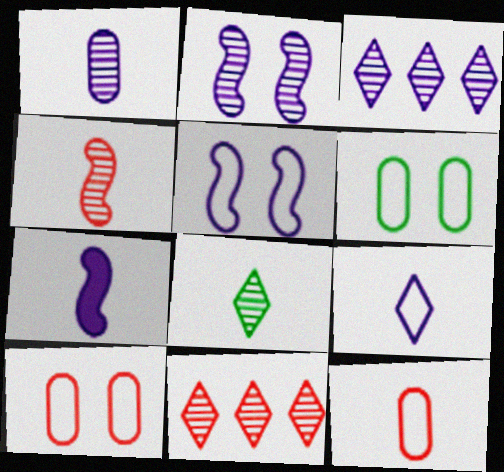[[1, 2, 3], 
[1, 4, 8], 
[1, 7, 9], 
[6, 7, 11], 
[7, 8, 12]]